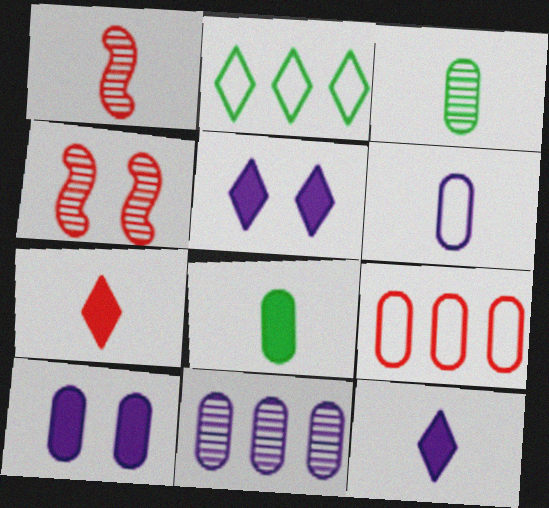[[1, 2, 10], 
[3, 9, 10], 
[4, 7, 9], 
[6, 10, 11]]